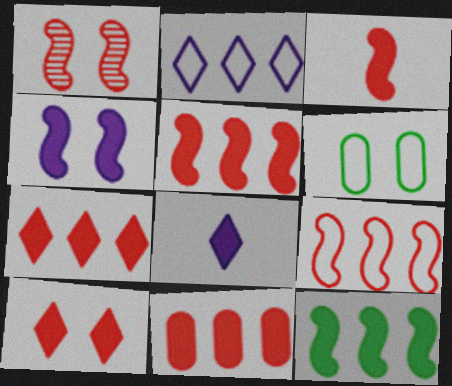[[1, 3, 9], 
[3, 4, 12], 
[3, 10, 11], 
[5, 7, 11]]